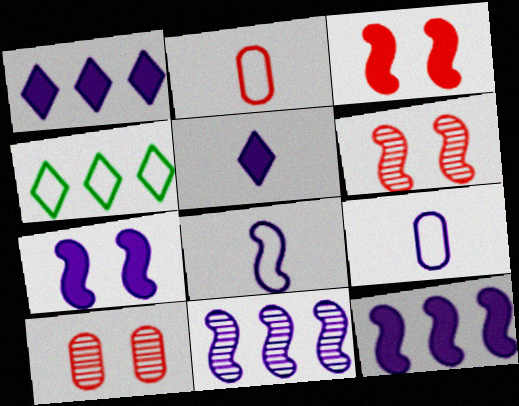[[7, 8, 11]]